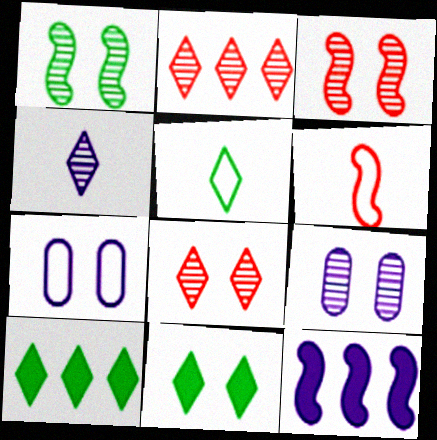[[1, 6, 12], 
[1, 8, 9], 
[3, 7, 11], 
[4, 7, 12], 
[6, 9, 10]]